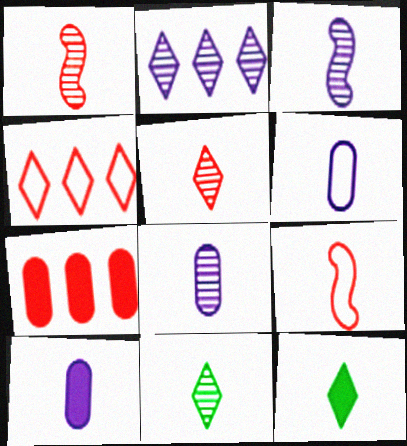[[1, 6, 12], 
[1, 8, 11], 
[6, 8, 10], 
[8, 9, 12], 
[9, 10, 11]]